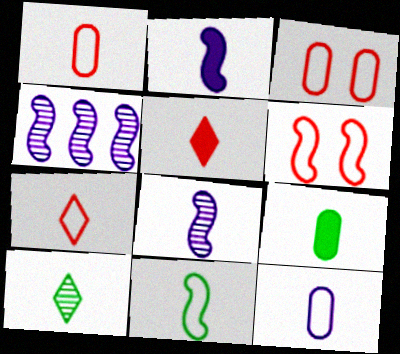[[1, 2, 10], 
[2, 5, 9], 
[7, 8, 9], 
[7, 11, 12], 
[9, 10, 11]]